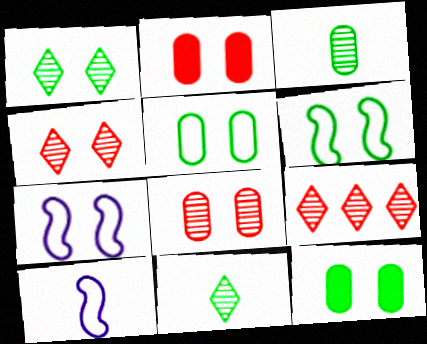[[1, 2, 7], 
[1, 6, 12], 
[4, 7, 12], 
[9, 10, 12]]